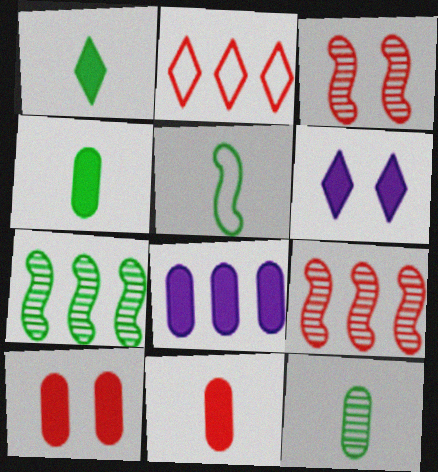[[1, 5, 12], 
[2, 3, 11], 
[2, 7, 8], 
[4, 8, 10]]